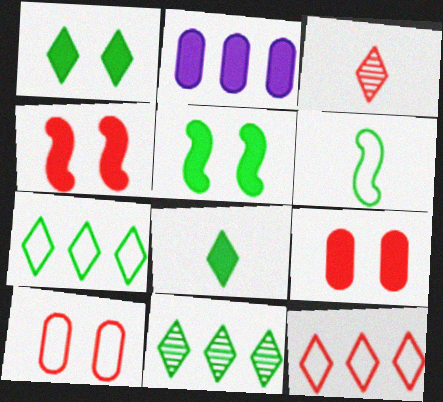[[2, 4, 8]]